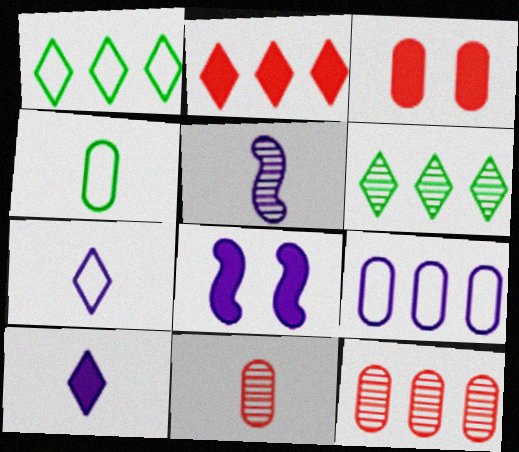[[1, 3, 5], 
[1, 8, 11]]